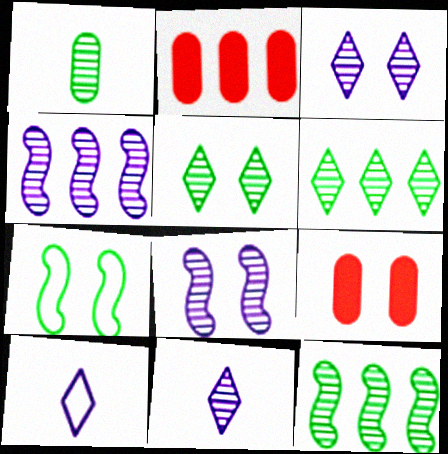[[1, 5, 12], 
[2, 7, 11], 
[3, 7, 9], 
[9, 10, 12]]